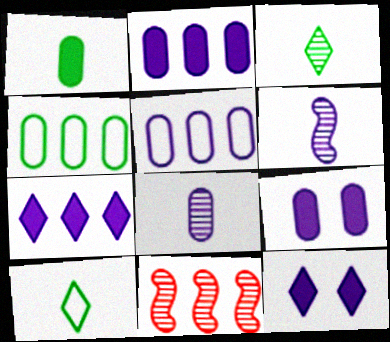[[4, 7, 11], 
[5, 6, 12], 
[5, 8, 9], 
[9, 10, 11]]